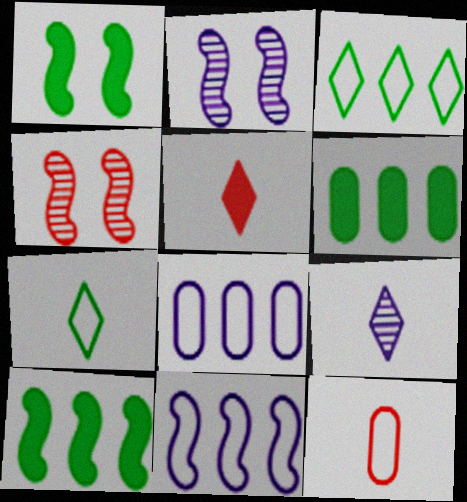[[5, 7, 9]]